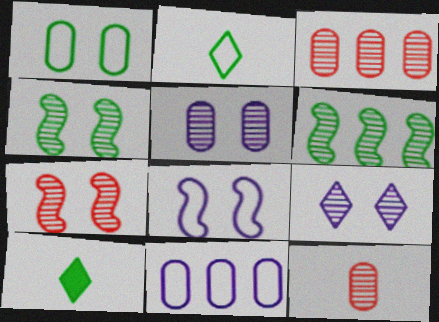[[1, 6, 10], 
[3, 8, 10], 
[6, 9, 12], 
[7, 10, 11]]